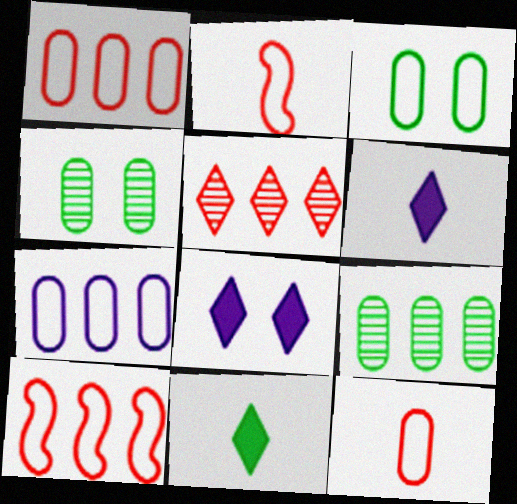[[2, 8, 9], 
[3, 7, 12], 
[4, 6, 10]]